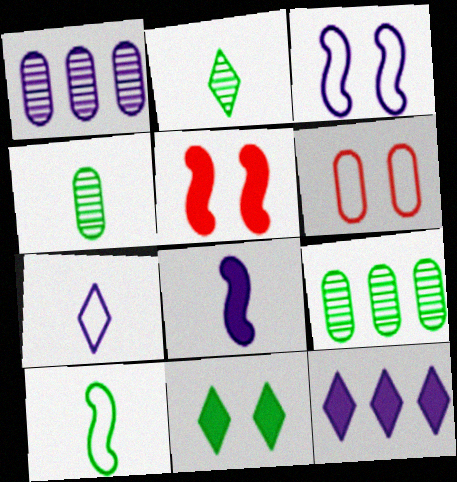[[5, 7, 9], 
[9, 10, 11]]